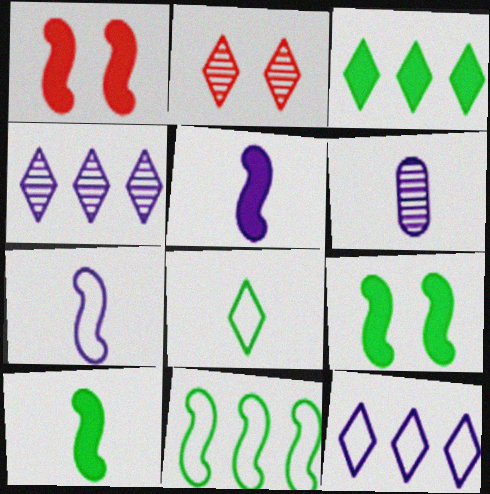[]